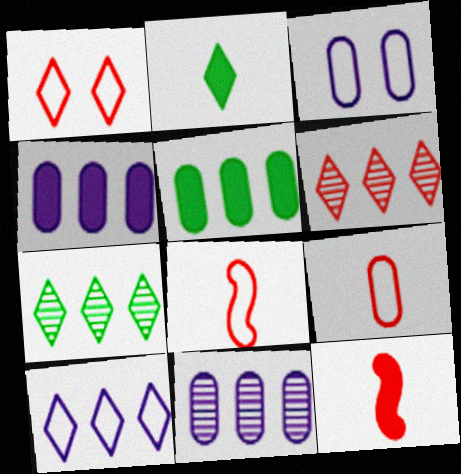[[3, 7, 12]]